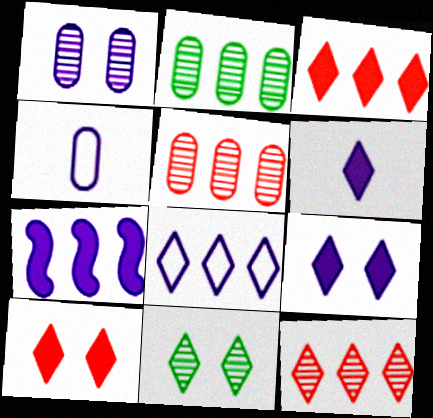[]